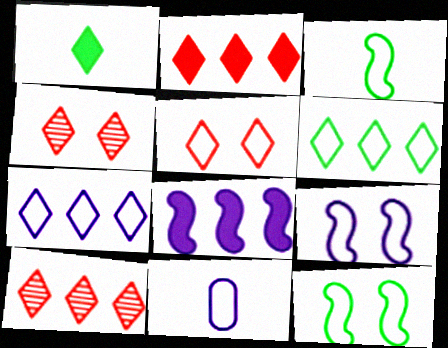[[1, 4, 7], 
[7, 9, 11]]